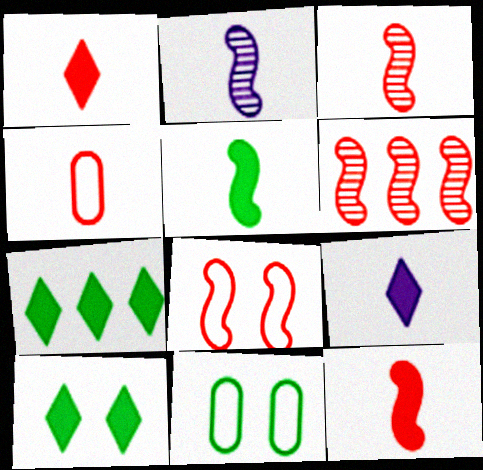[[1, 3, 4], 
[6, 8, 12], 
[6, 9, 11]]